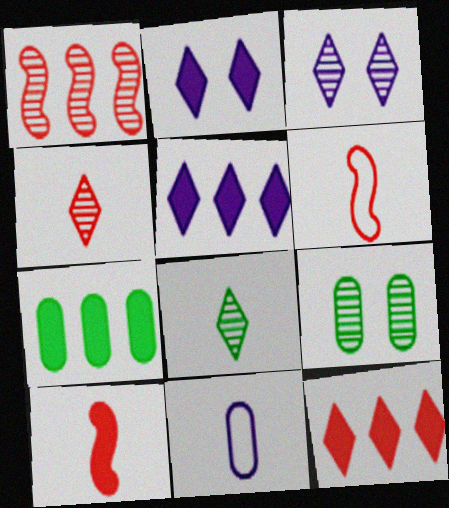[[2, 7, 10], 
[3, 6, 7], 
[5, 6, 9], 
[8, 10, 11]]